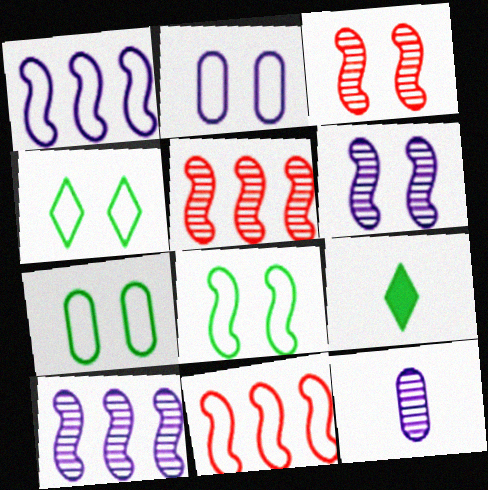[[2, 5, 9], 
[4, 7, 8]]